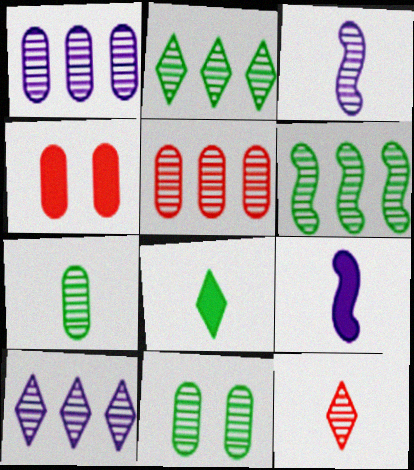[[3, 7, 12], 
[5, 6, 10]]